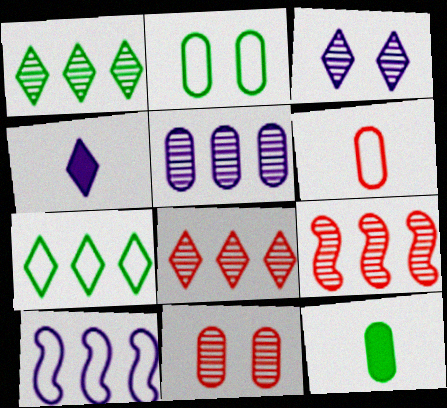[[1, 5, 9], 
[2, 4, 9]]